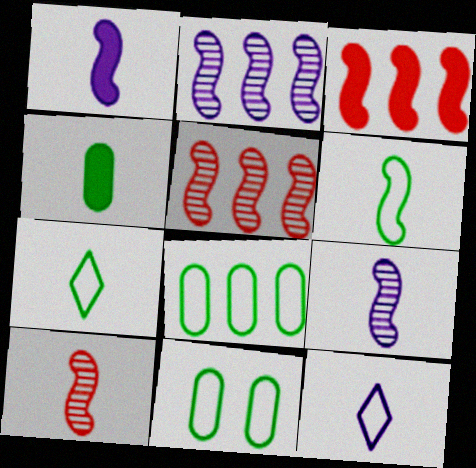[[1, 6, 10], 
[4, 10, 12]]